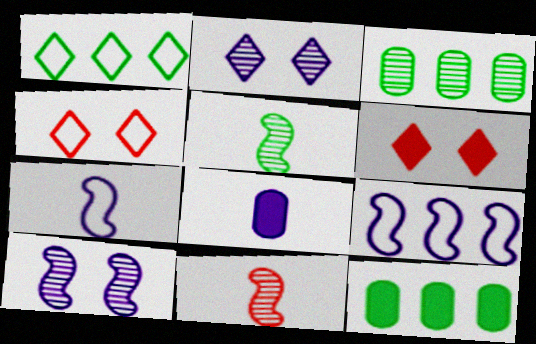[[2, 3, 11], 
[2, 8, 9], 
[3, 6, 7]]